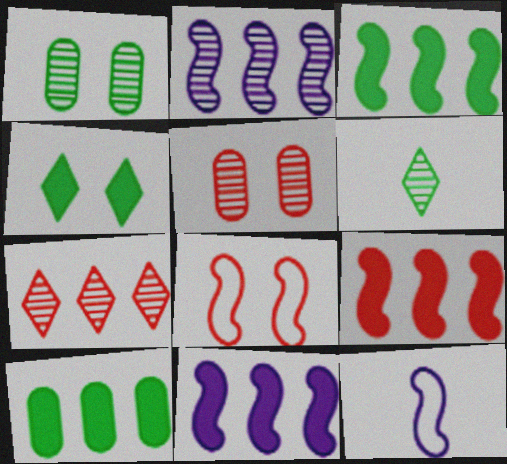[[2, 5, 6], 
[3, 9, 11]]